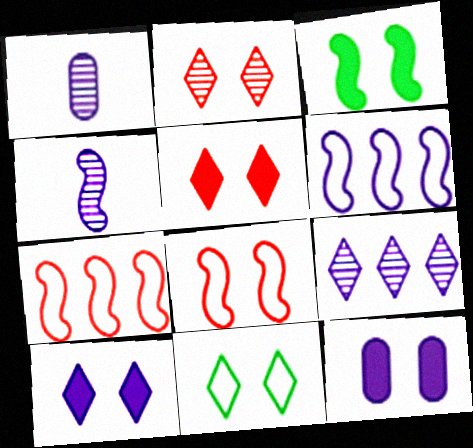[[1, 6, 10], 
[2, 10, 11], 
[3, 4, 7], 
[3, 5, 12]]